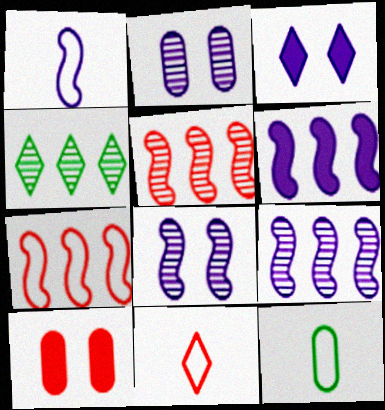[[1, 4, 10], 
[1, 6, 8], 
[1, 11, 12], 
[3, 4, 11], 
[3, 5, 12], 
[5, 10, 11]]